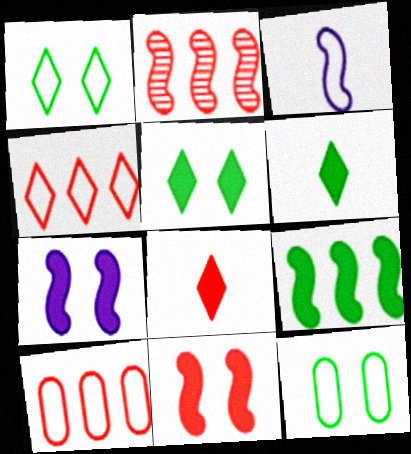[[1, 3, 10], 
[3, 4, 12]]